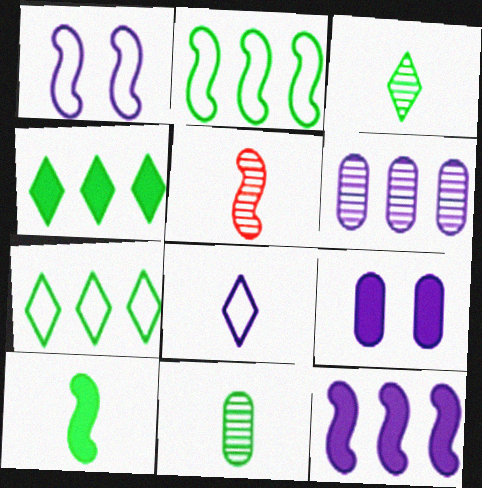[[5, 7, 9]]